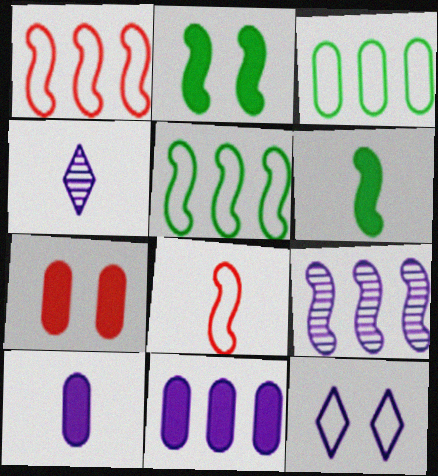[[2, 8, 9], 
[3, 8, 12], 
[4, 5, 7], 
[9, 10, 12]]